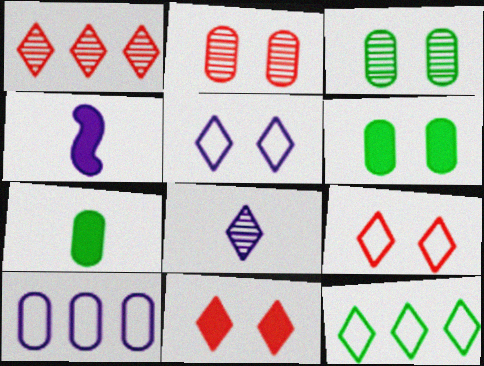[[2, 4, 12], 
[2, 7, 10], 
[8, 11, 12]]